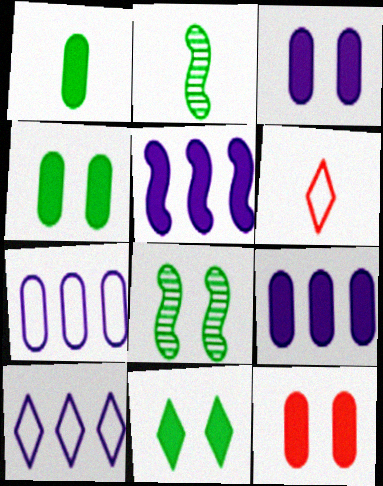[[1, 9, 12], 
[2, 10, 12], 
[3, 4, 12], 
[6, 8, 9]]